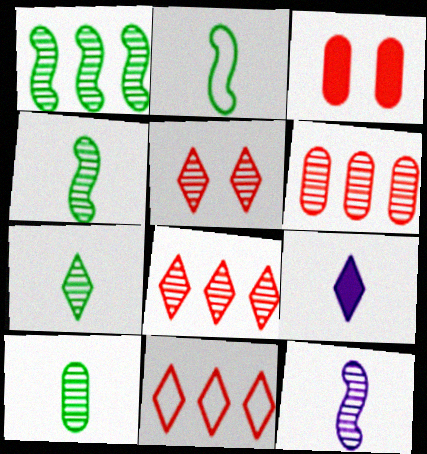[[4, 7, 10]]